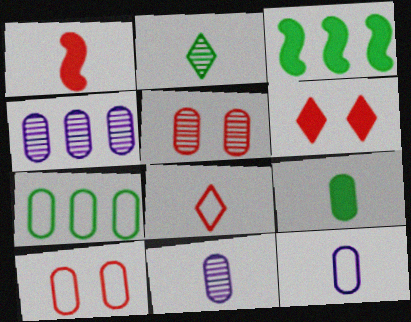[[1, 2, 12], 
[4, 9, 10], 
[7, 10, 12]]